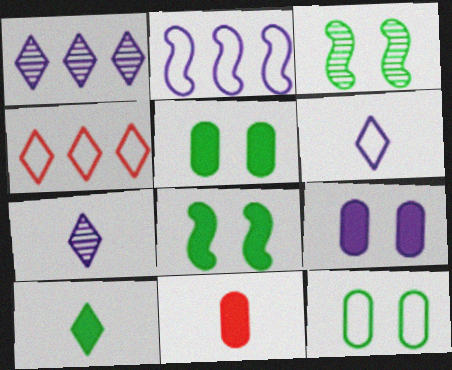[[2, 7, 9]]